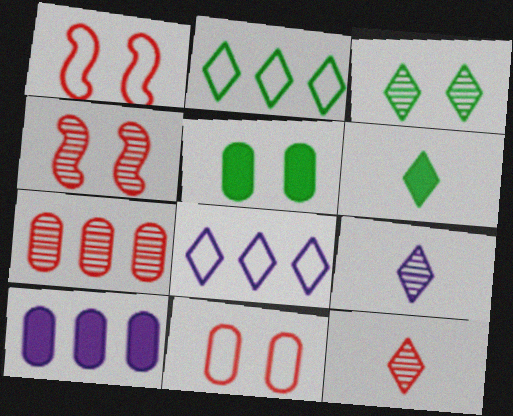[[2, 3, 6], 
[4, 7, 12]]